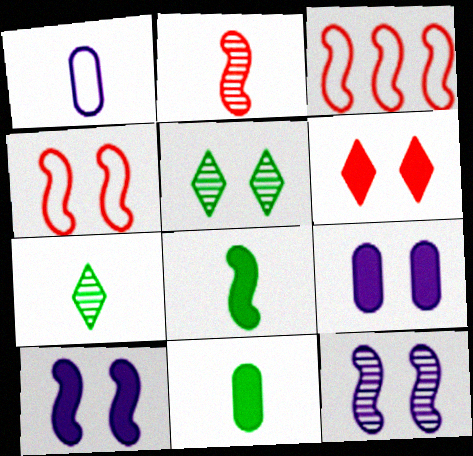[[3, 7, 9], 
[3, 8, 12], 
[4, 5, 9]]